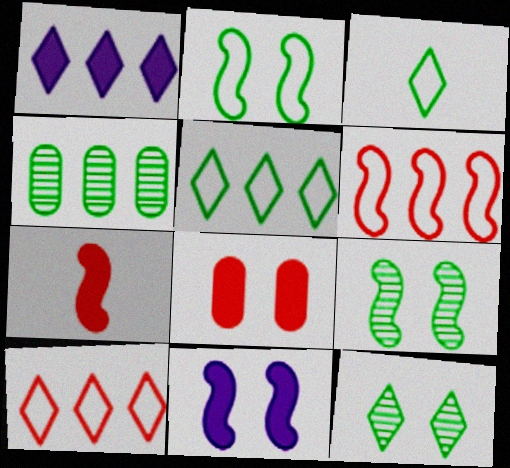[[1, 4, 6]]